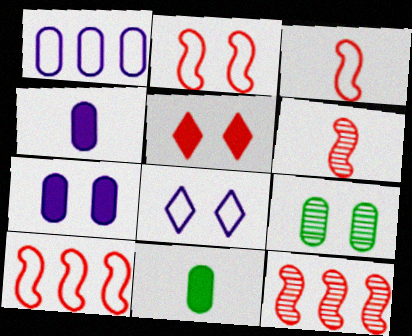[[2, 3, 10], 
[8, 11, 12]]